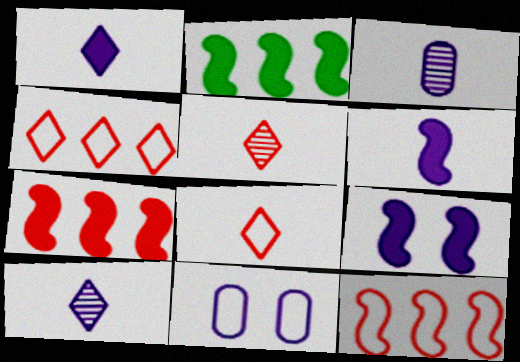[[2, 5, 11]]